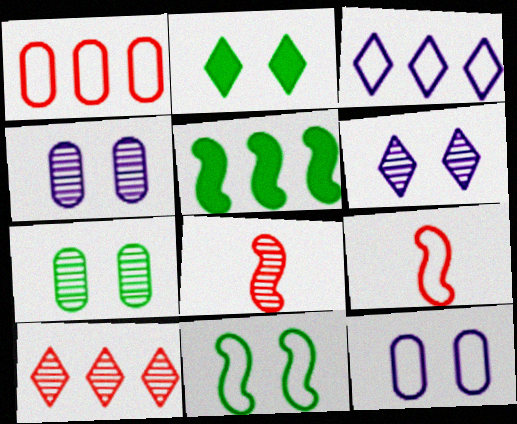[[2, 7, 11]]